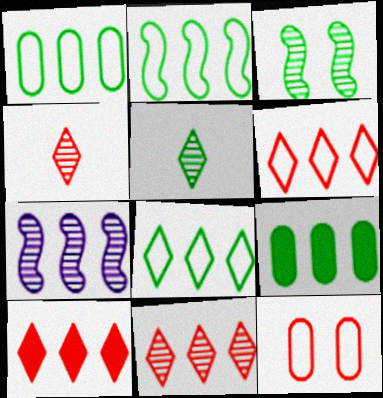[[1, 2, 8], 
[1, 7, 10], 
[6, 7, 9], 
[6, 10, 11]]